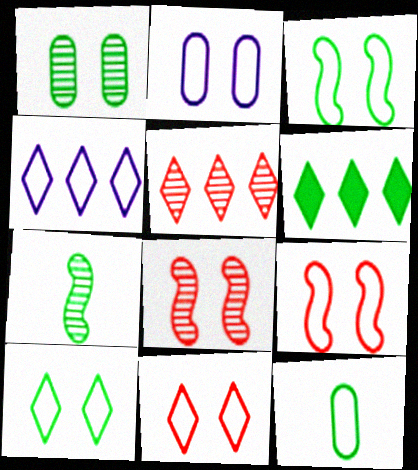[[2, 3, 11], 
[2, 9, 10], 
[4, 5, 6], 
[4, 9, 12]]